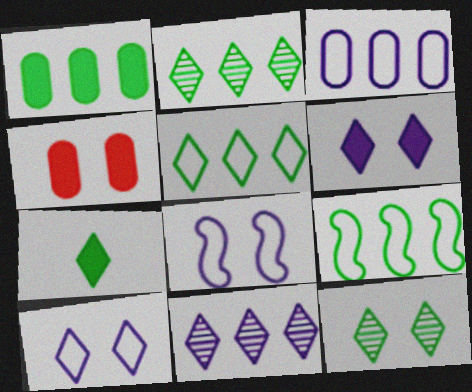[[1, 2, 9], 
[4, 8, 12], 
[5, 7, 12]]